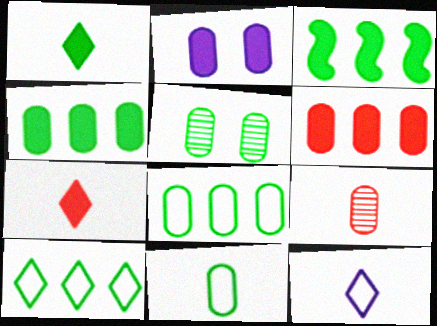[[2, 3, 7], 
[2, 8, 9], 
[4, 5, 11]]